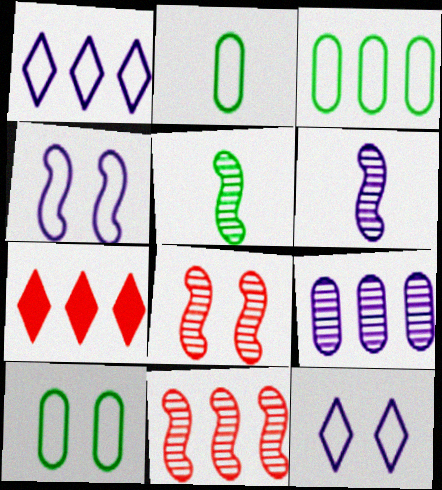[[2, 3, 10], 
[6, 7, 10]]